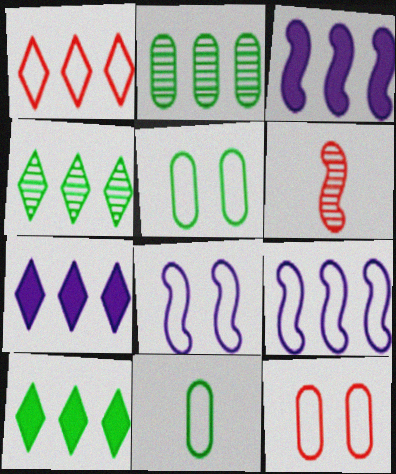[[1, 2, 3], 
[1, 4, 7], 
[1, 8, 11], 
[5, 6, 7]]